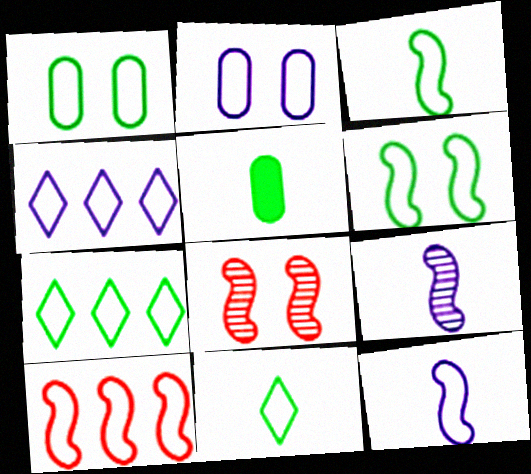[[1, 3, 7], 
[2, 4, 12], 
[2, 10, 11], 
[4, 5, 8], 
[6, 10, 12]]